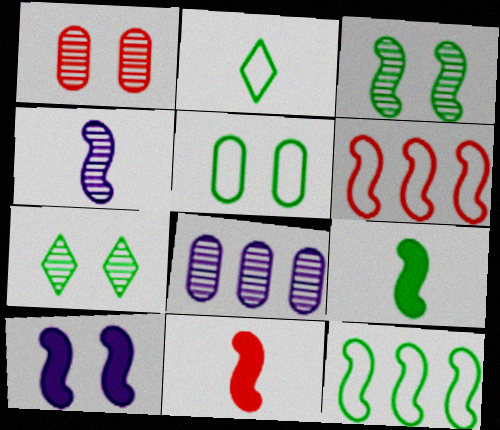[[2, 5, 12], 
[3, 9, 12]]